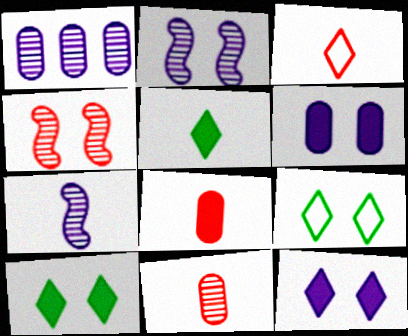[[4, 6, 9]]